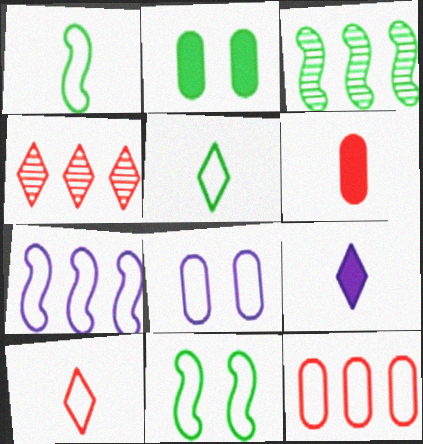[[2, 3, 5]]